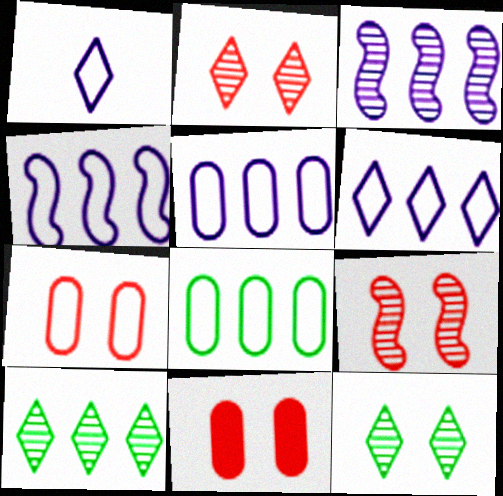[[4, 5, 6]]